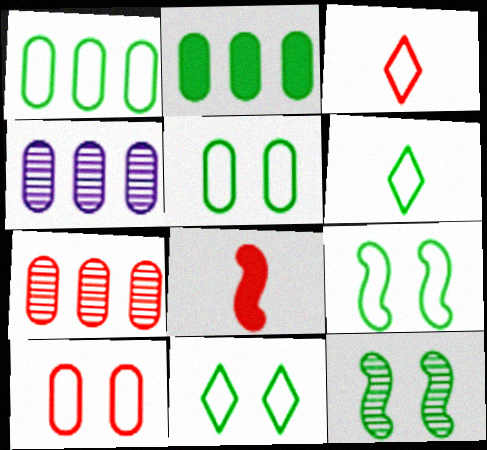[[1, 6, 9], 
[2, 6, 12], 
[4, 8, 11], 
[5, 9, 11]]